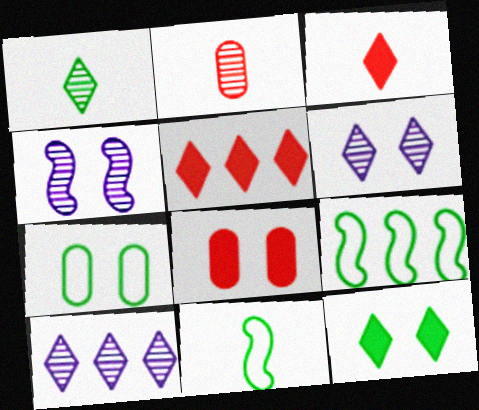[[8, 10, 11]]